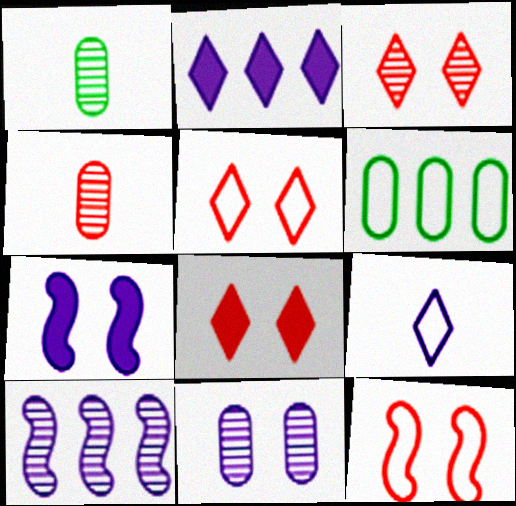[[1, 2, 12], 
[1, 3, 10], 
[3, 5, 8], 
[6, 9, 12]]